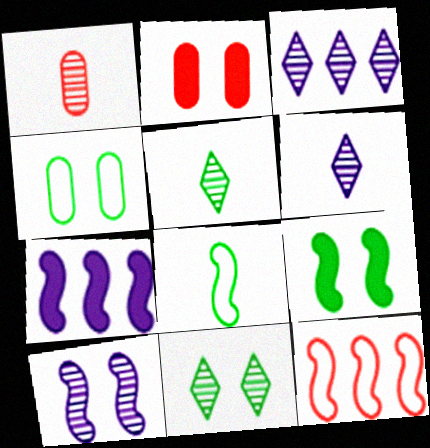[[2, 3, 8], 
[4, 9, 11]]